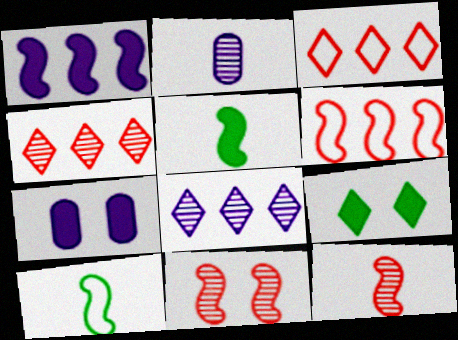[[1, 10, 11], 
[2, 6, 9], 
[4, 7, 10]]